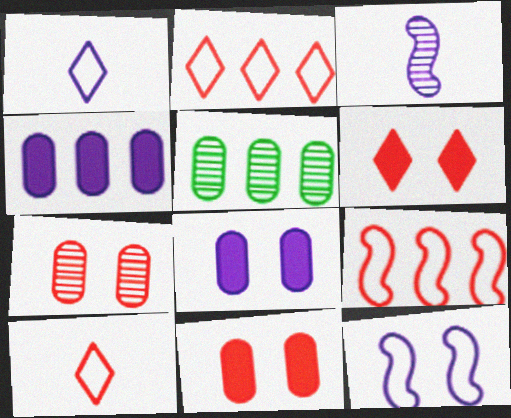[]